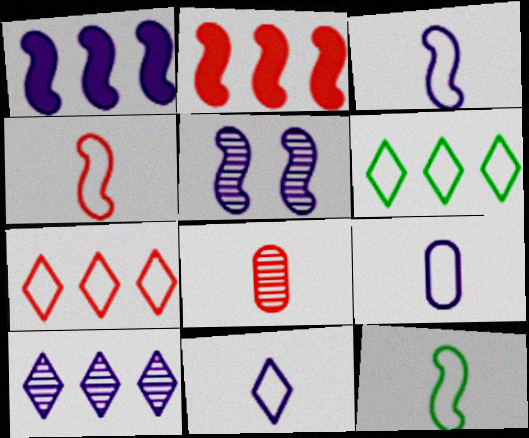[[1, 3, 5], 
[2, 5, 12], 
[3, 4, 12], 
[3, 9, 11]]